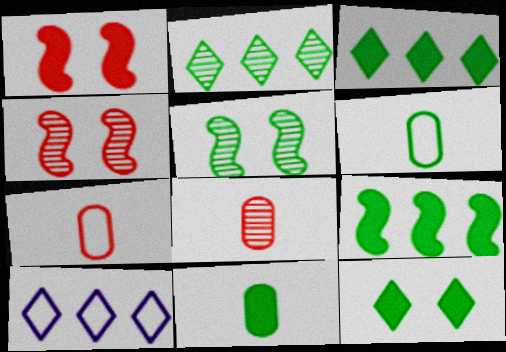[[3, 5, 6], 
[4, 10, 11], 
[9, 11, 12]]